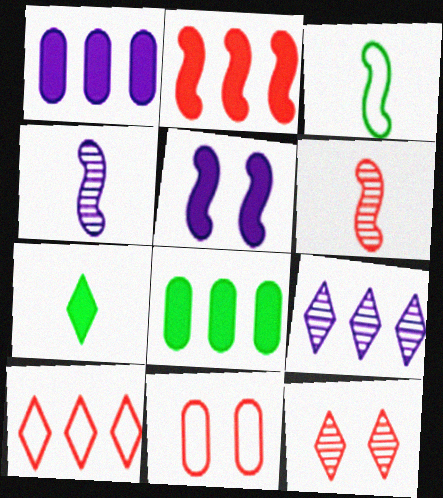[[1, 3, 12]]